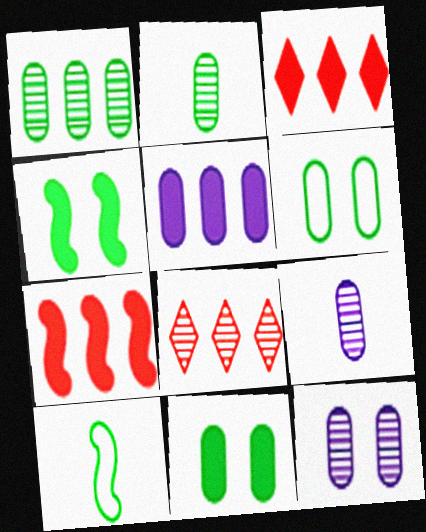[[3, 10, 12]]